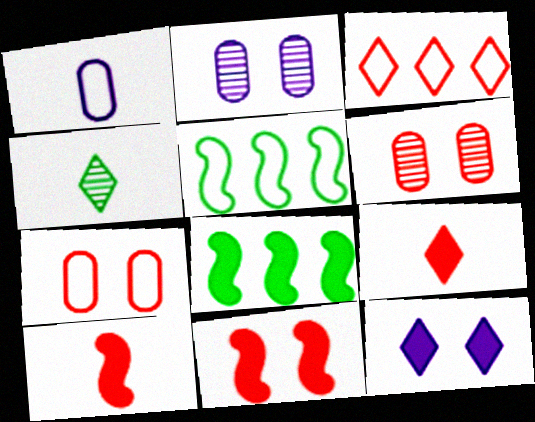[[1, 4, 10], 
[2, 5, 9], 
[3, 4, 12], 
[3, 6, 10]]